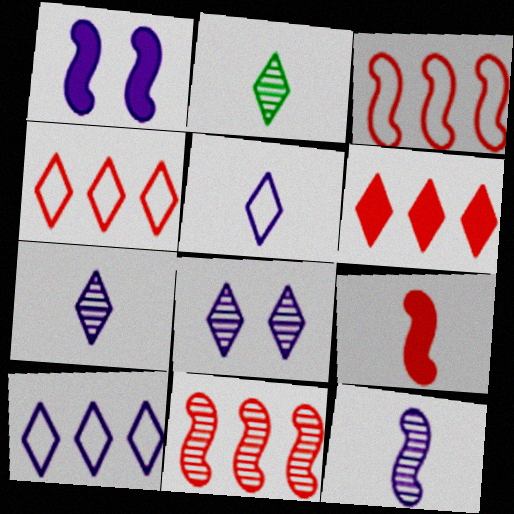[]